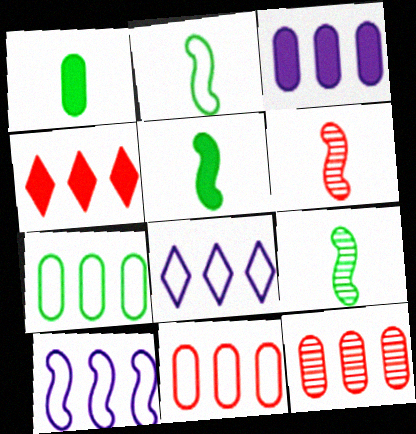[[2, 5, 9], 
[3, 7, 12]]